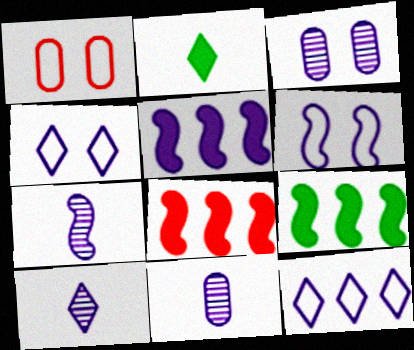[[1, 9, 10], 
[4, 5, 11], 
[5, 6, 7], 
[5, 8, 9], 
[7, 10, 11]]